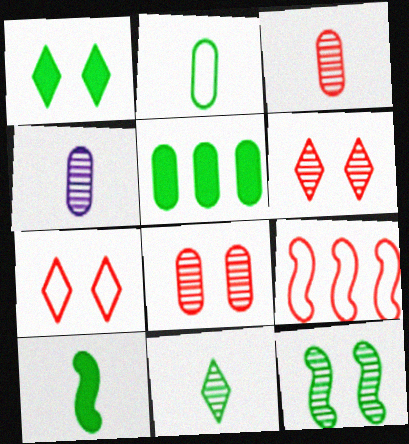[[1, 4, 9], 
[1, 5, 10], 
[2, 10, 11]]